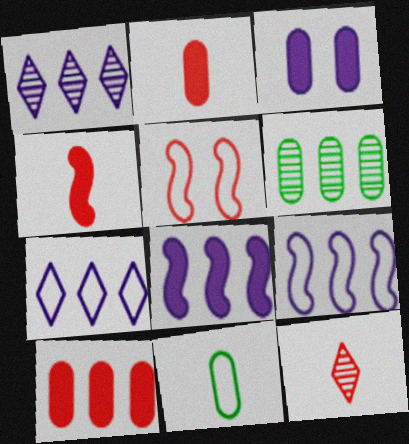[[5, 7, 11], 
[5, 10, 12]]